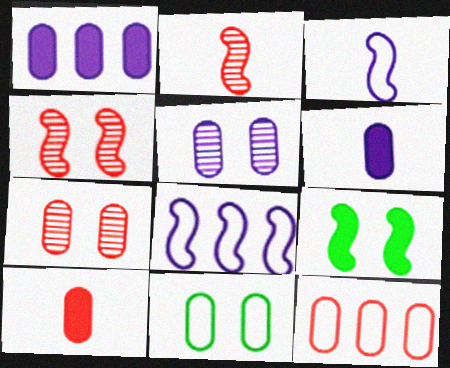[[2, 8, 9], 
[7, 10, 12]]